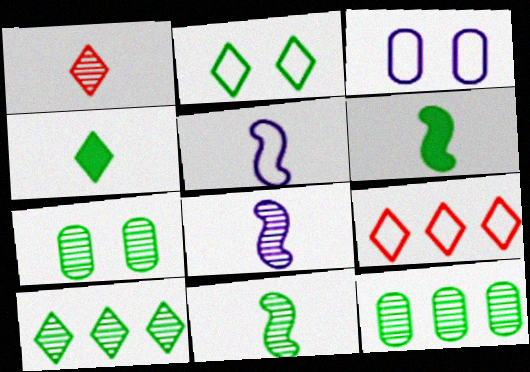[[2, 4, 10], 
[2, 6, 12], 
[7, 10, 11]]